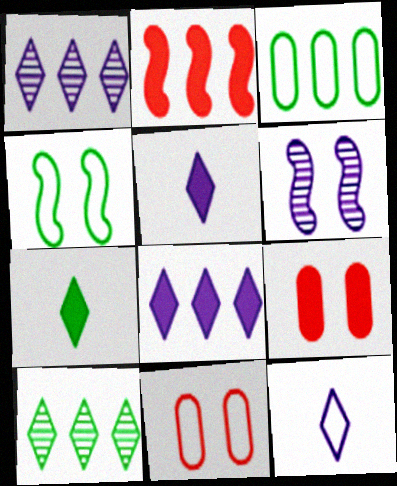[[1, 2, 3]]